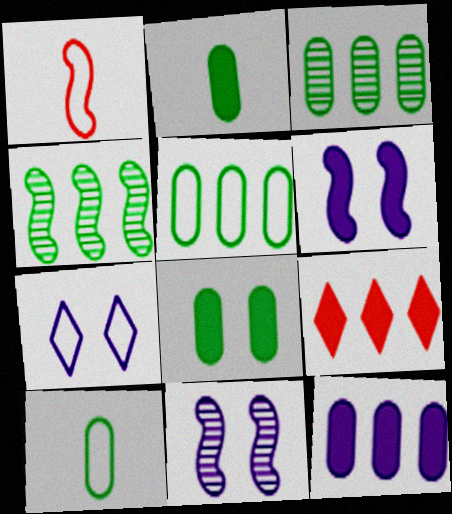[[1, 4, 6], 
[1, 5, 7], 
[2, 6, 9], 
[3, 8, 10], 
[9, 10, 11]]